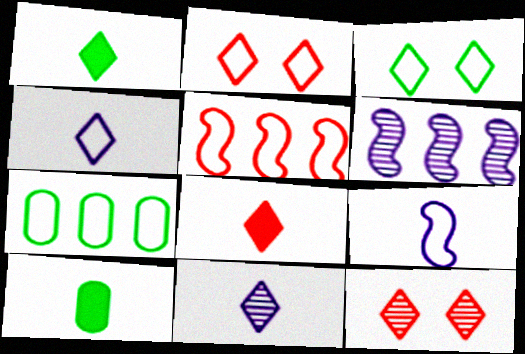[[2, 6, 10], 
[2, 7, 9]]